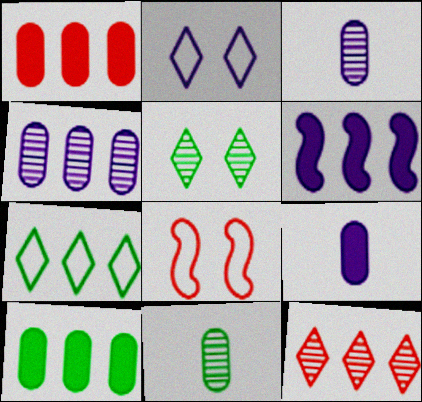[[2, 3, 6]]